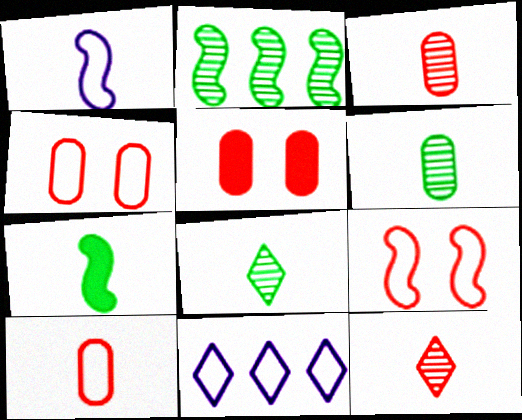[]